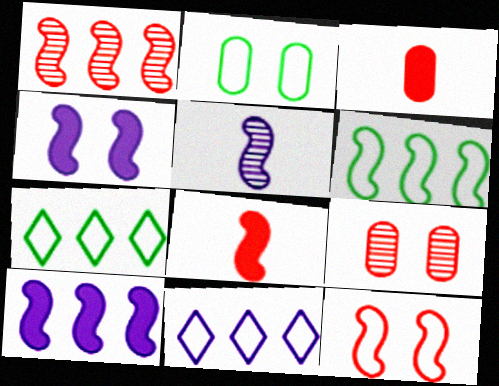[[1, 6, 10], 
[1, 8, 12]]